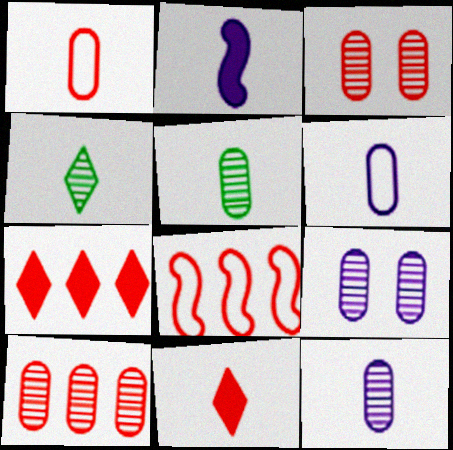[[1, 2, 4], 
[3, 8, 11], 
[5, 9, 10], 
[7, 8, 10]]